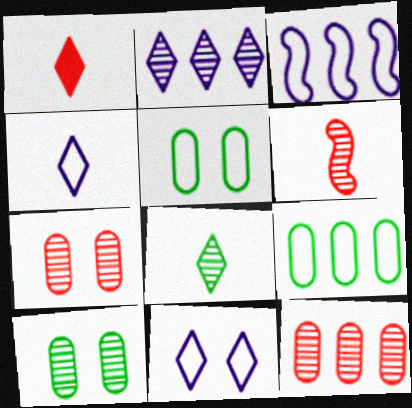[[1, 3, 10], 
[1, 4, 8], 
[2, 6, 10]]